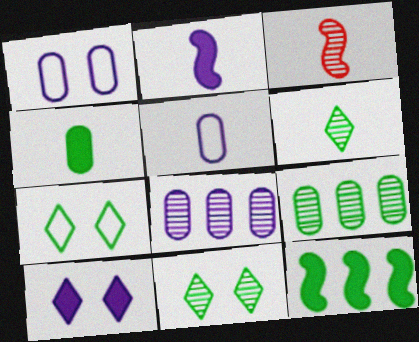[[3, 8, 11]]